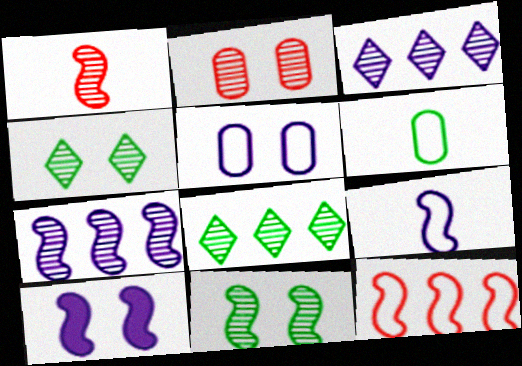[[1, 7, 11], 
[7, 9, 10]]